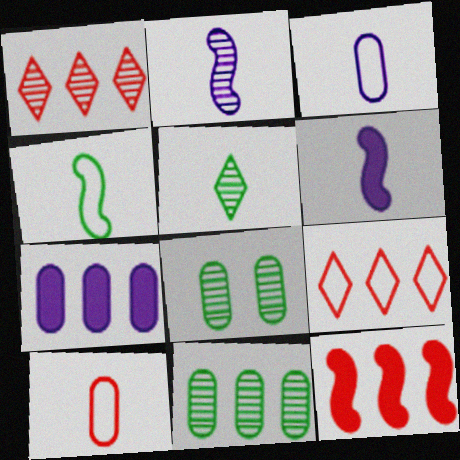[[1, 2, 8], 
[5, 6, 10], 
[6, 8, 9], 
[7, 8, 10]]